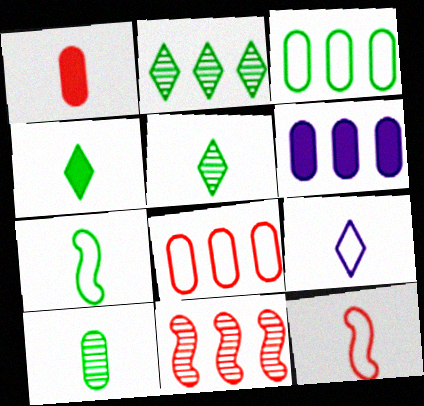[[4, 7, 10]]